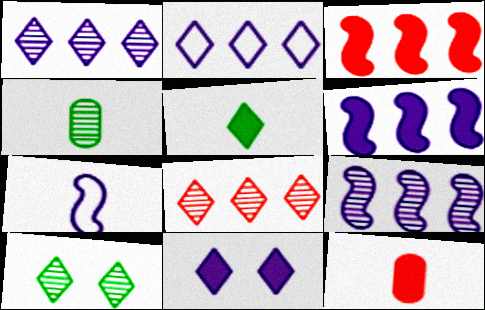[]